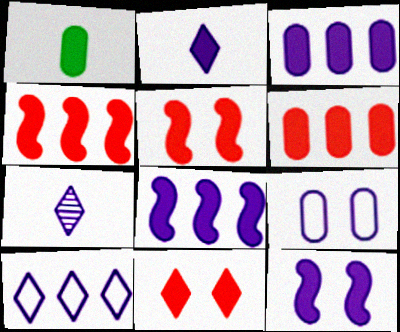[[1, 8, 11], 
[2, 3, 12], 
[7, 8, 9]]